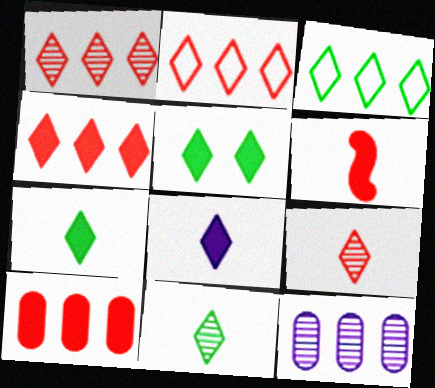[[1, 2, 4], 
[3, 5, 11], 
[4, 5, 8]]